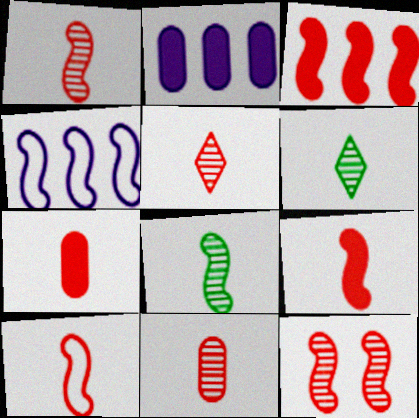[[1, 5, 11], 
[1, 9, 10], 
[3, 10, 12], 
[5, 7, 10]]